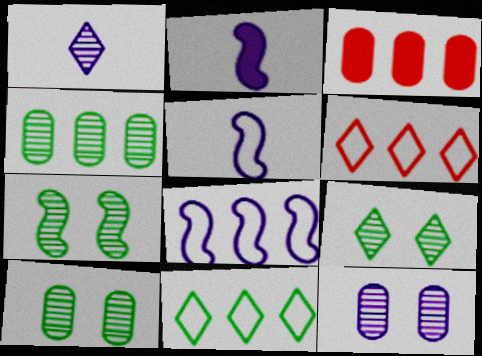[[2, 6, 10], 
[3, 5, 9], 
[7, 9, 10]]